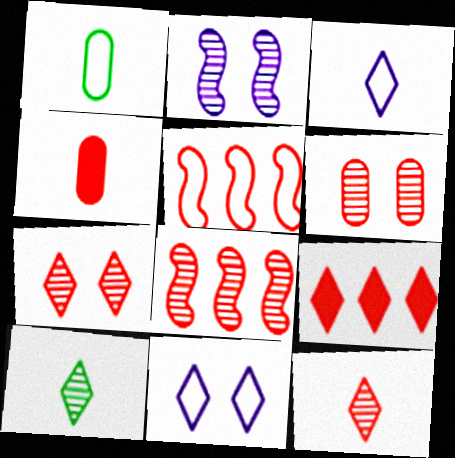[[1, 2, 9], 
[1, 5, 11], 
[4, 5, 7], 
[6, 8, 12], 
[9, 10, 11]]